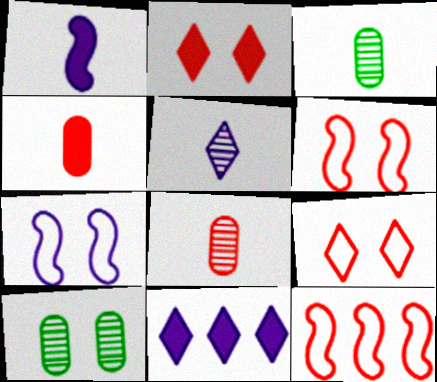[[2, 7, 10], 
[2, 8, 12], 
[3, 6, 11]]